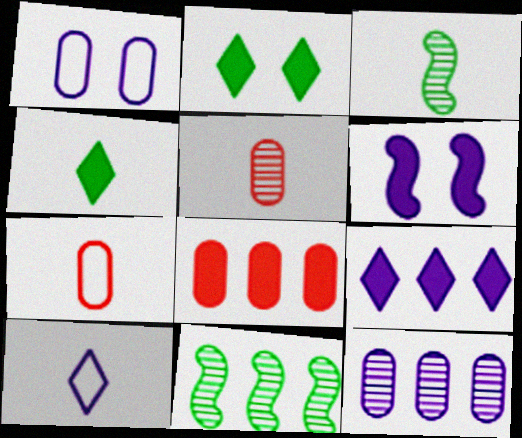[[4, 6, 8], 
[6, 10, 12]]